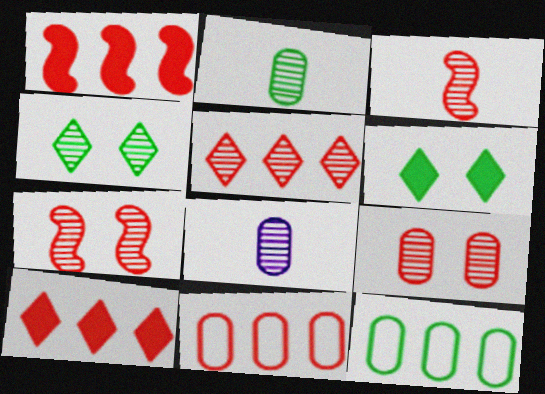[[1, 5, 11], 
[3, 5, 9]]